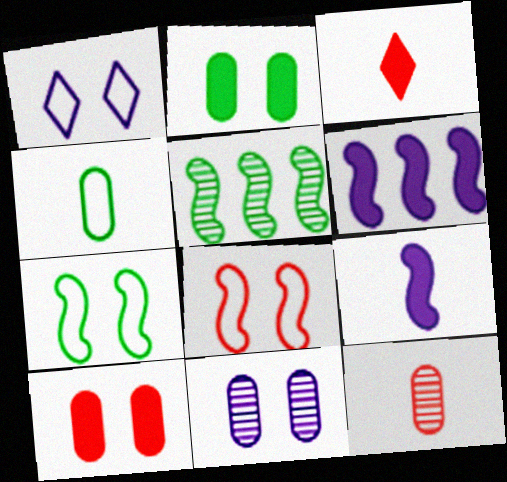[[2, 3, 6], 
[5, 8, 9]]